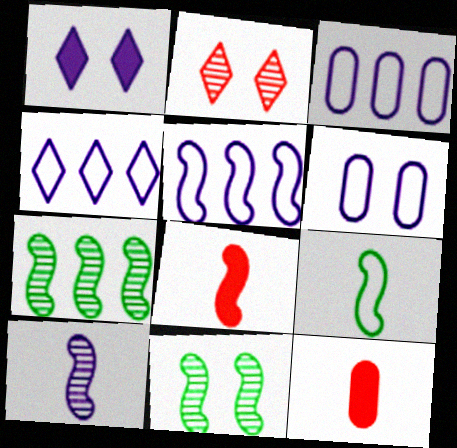[[1, 3, 10], 
[3, 4, 5], 
[4, 11, 12], 
[5, 8, 11], 
[8, 9, 10]]